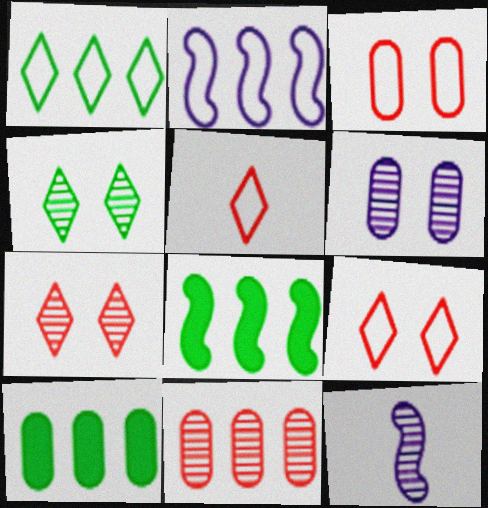[[4, 11, 12], 
[5, 6, 8], 
[9, 10, 12]]